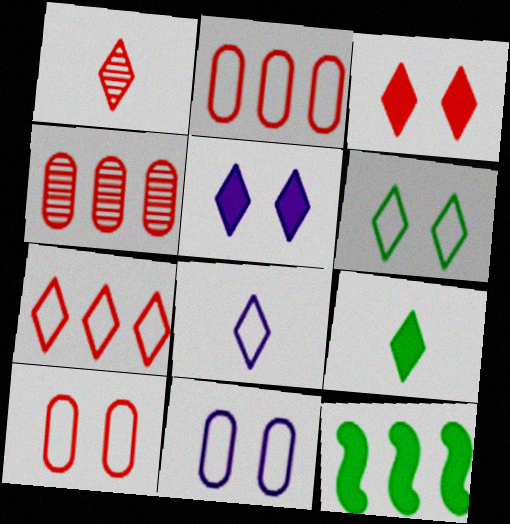[[1, 3, 7], 
[1, 8, 9], 
[1, 11, 12], 
[6, 7, 8]]